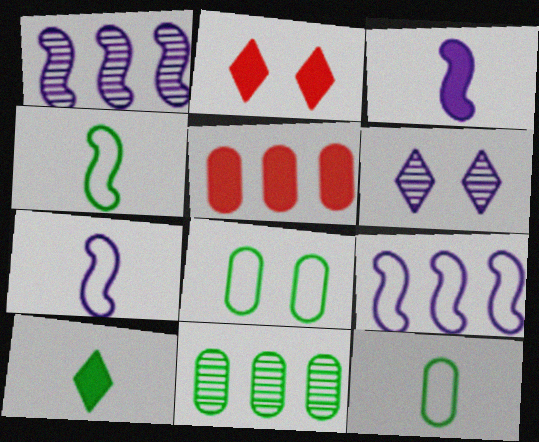[[1, 2, 12], 
[2, 7, 11], 
[4, 5, 6]]